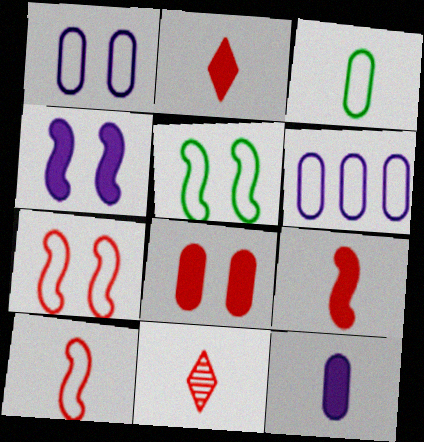[]